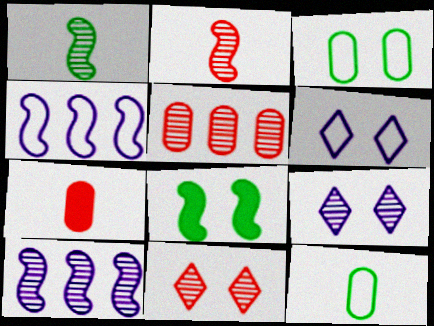[[1, 5, 9], 
[2, 4, 8], 
[2, 5, 11]]